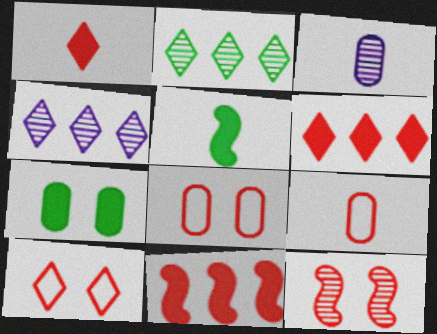[[2, 3, 12], 
[4, 5, 8], 
[6, 9, 12]]